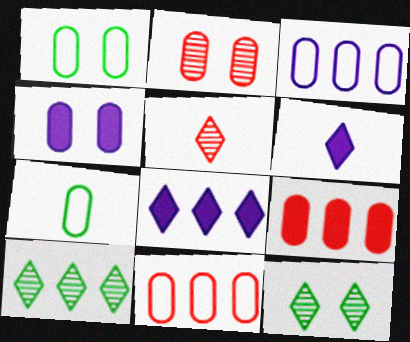[[1, 2, 4]]